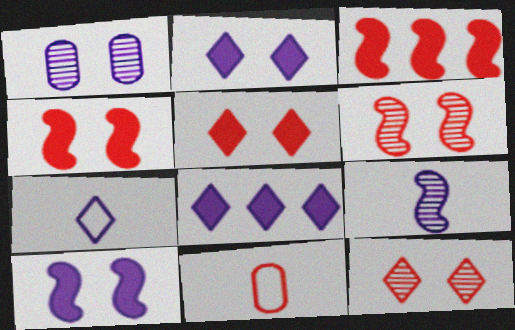[[3, 11, 12]]